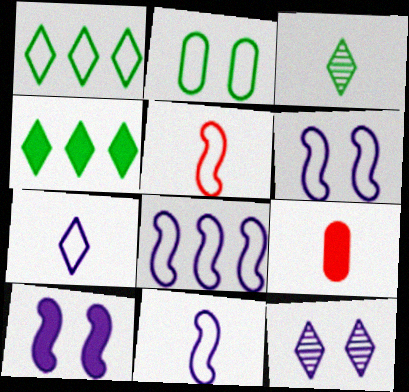[[3, 9, 11], 
[4, 9, 10], 
[6, 8, 11]]